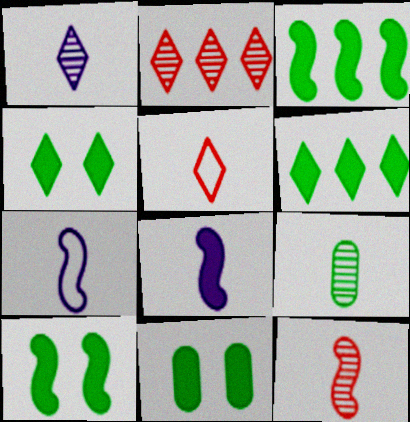[[1, 9, 12], 
[2, 7, 11], 
[4, 10, 11], 
[5, 8, 9]]